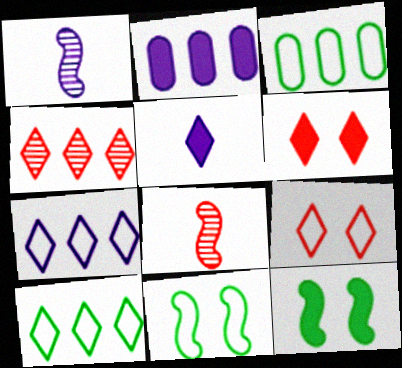[[1, 3, 6]]